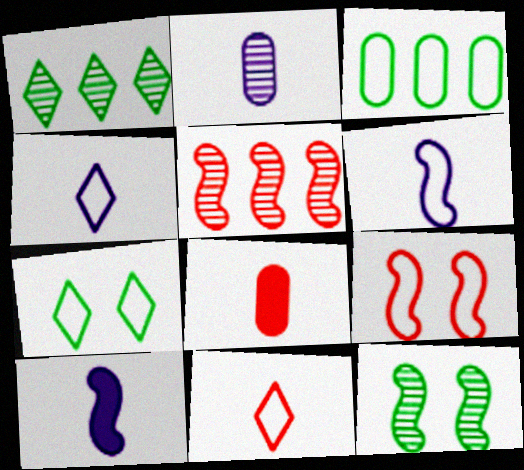[[2, 4, 10], 
[3, 4, 9]]